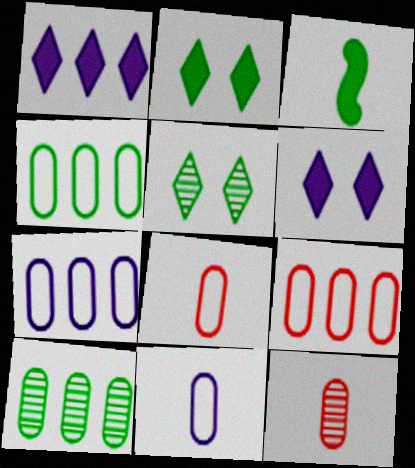[[3, 4, 5], 
[4, 7, 9]]